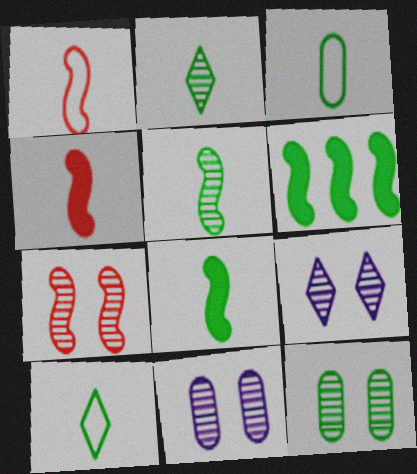[[2, 3, 8], 
[6, 10, 12], 
[7, 9, 12]]